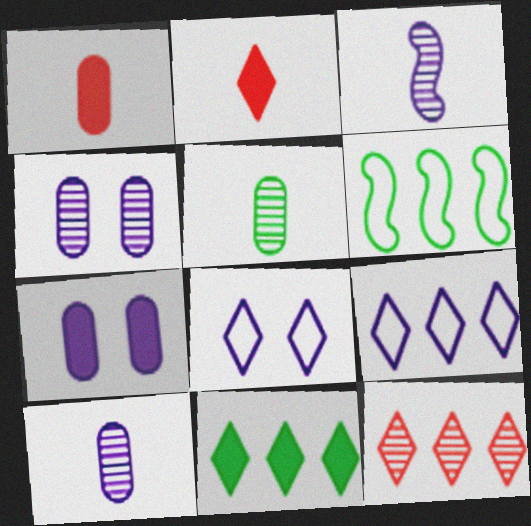[[2, 4, 6], 
[3, 7, 9], 
[9, 11, 12]]